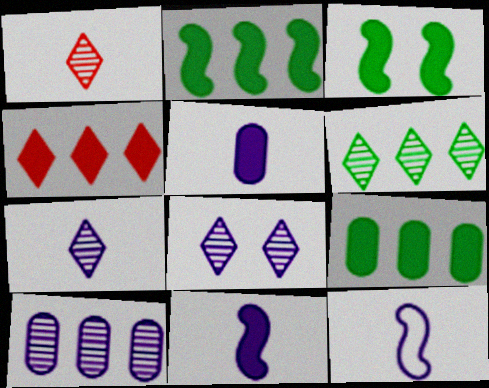[[1, 6, 8], 
[3, 4, 5], 
[5, 7, 12]]